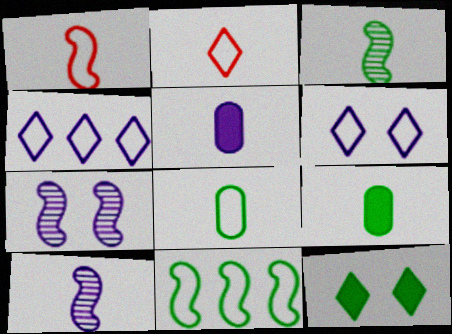[[2, 3, 5], 
[2, 9, 10], 
[4, 5, 7]]